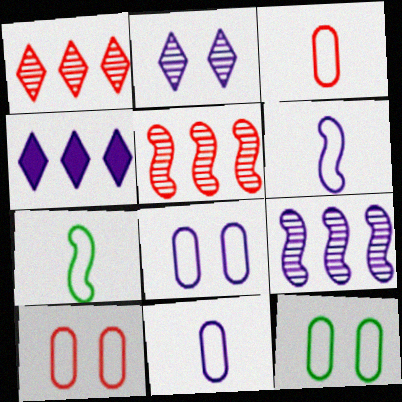[[8, 10, 12]]